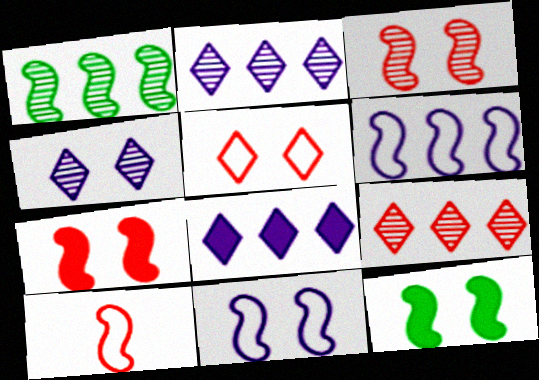[[3, 11, 12]]